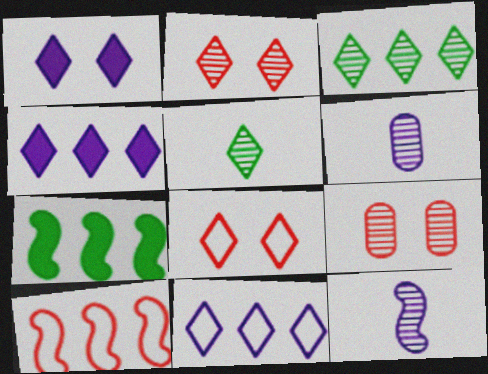[[3, 9, 12], 
[4, 5, 8], 
[6, 7, 8]]